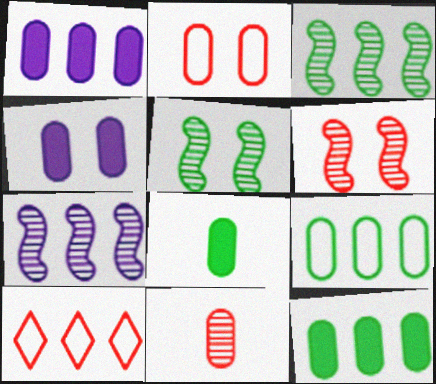[[1, 3, 10], 
[4, 9, 11], 
[7, 10, 12]]